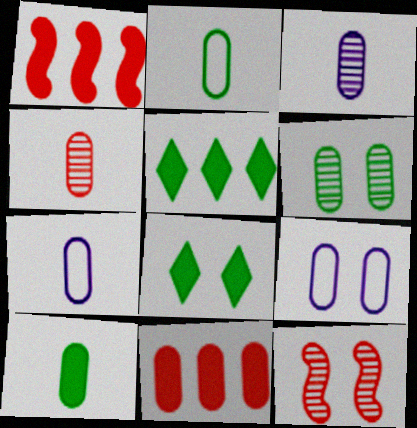[[4, 7, 10], 
[5, 7, 12], 
[6, 7, 11], 
[8, 9, 12]]